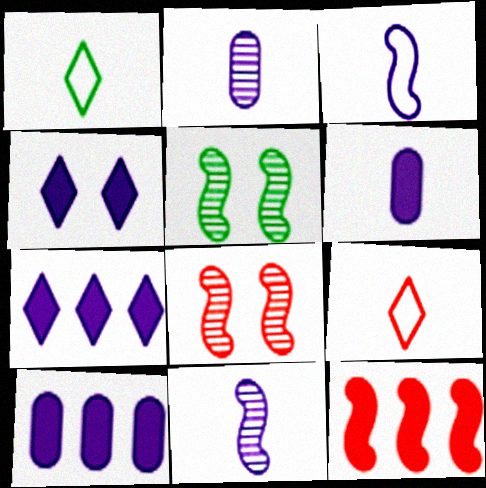[[1, 8, 10], 
[3, 5, 12], 
[5, 9, 10]]